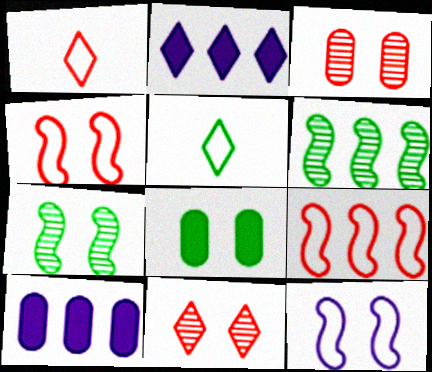[[1, 7, 10], 
[2, 5, 11], 
[5, 6, 8], 
[8, 11, 12]]